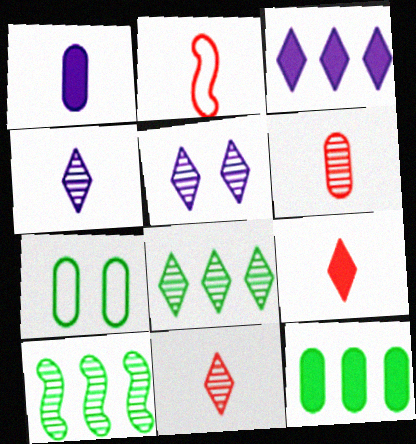[[2, 5, 12], 
[2, 6, 9], 
[5, 6, 10], 
[5, 8, 11]]